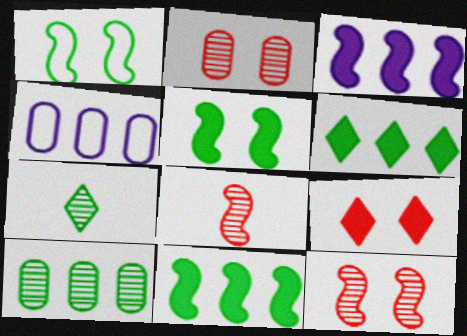[[1, 3, 8]]